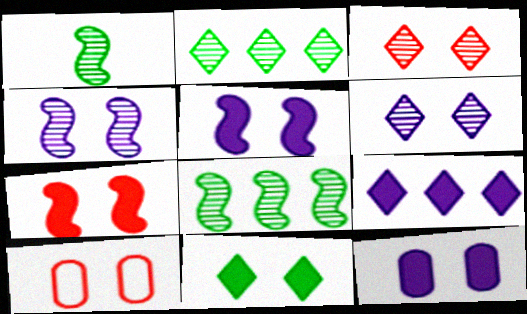[[1, 9, 10], 
[3, 7, 10], 
[4, 10, 11], 
[7, 11, 12]]